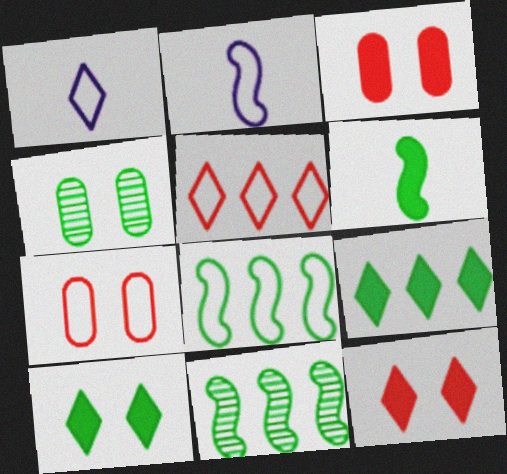[[1, 3, 11], 
[1, 7, 8]]